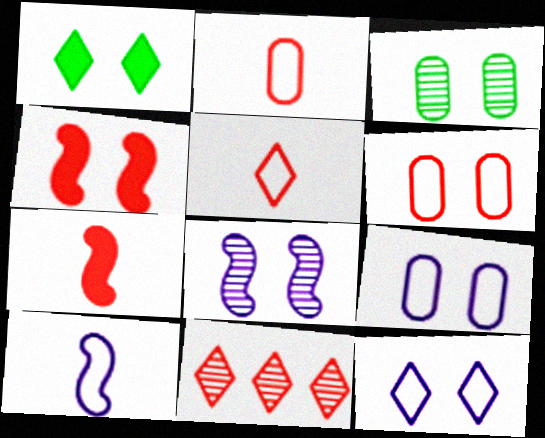[[1, 6, 8], 
[2, 4, 11], 
[3, 4, 12], 
[6, 7, 11]]